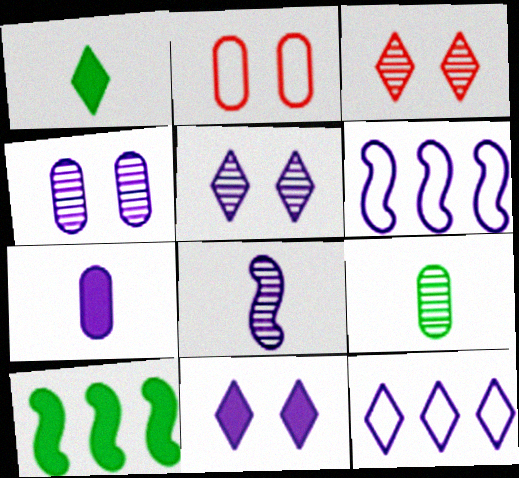[[1, 3, 12], 
[5, 6, 7]]